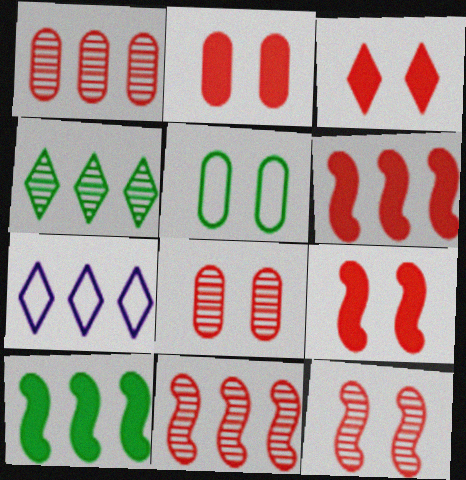[[1, 7, 10], 
[2, 3, 9]]